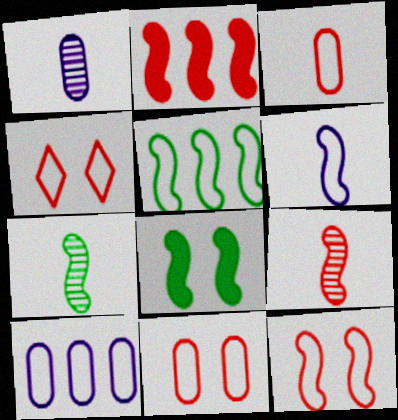[[2, 9, 12], 
[4, 11, 12], 
[5, 6, 12], 
[5, 7, 8]]